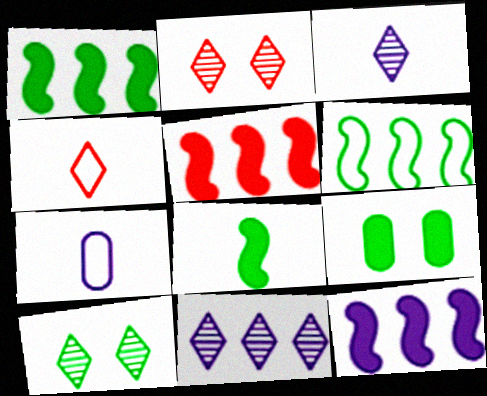[[1, 2, 7], 
[1, 5, 12], 
[5, 7, 10]]